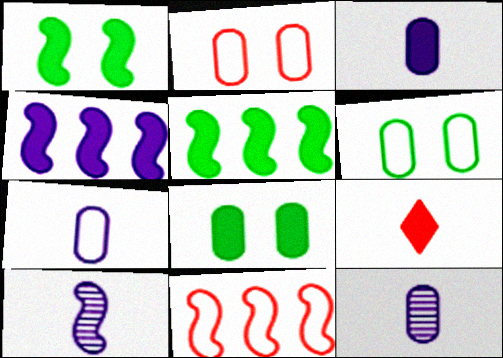[[1, 10, 11], 
[3, 7, 12], 
[4, 8, 9]]